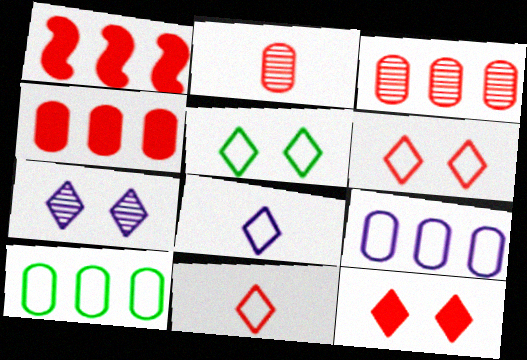[[1, 2, 6], 
[5, 7, 12]]